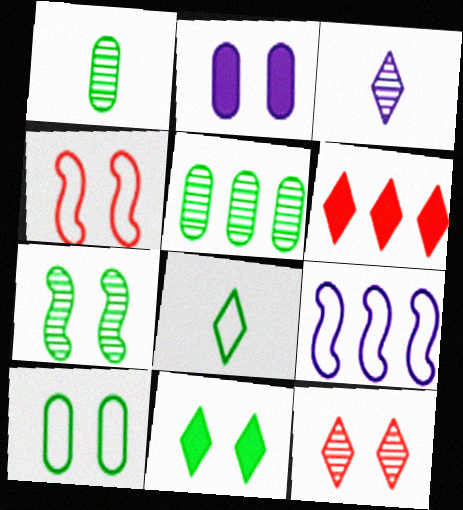[[2, 3, 9], 
[5, 6, 9], 
[7, 10, 11]]